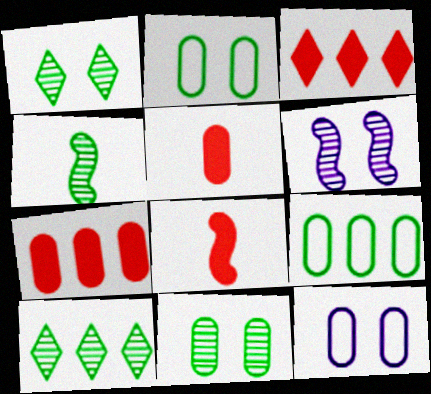[[3, 4, 12], 
[4, 10, 11], 
[8, 10, 12]]